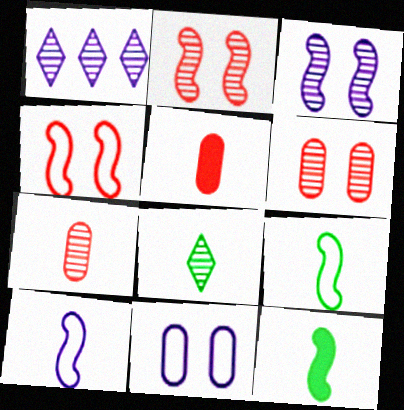[[5, 8, 10]]